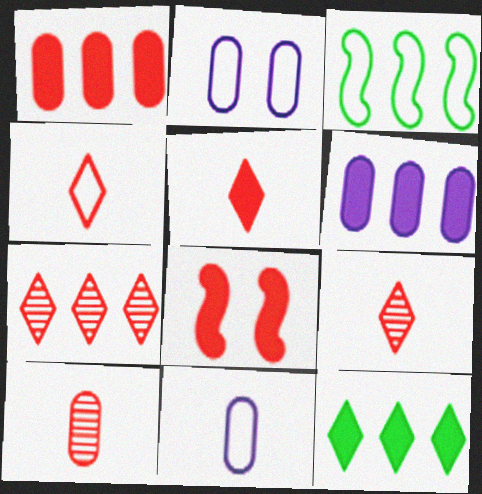[[1, 5, 8], 
[2, 3, 4], 
[3, 6, 7], 
[4, 5, 9]]